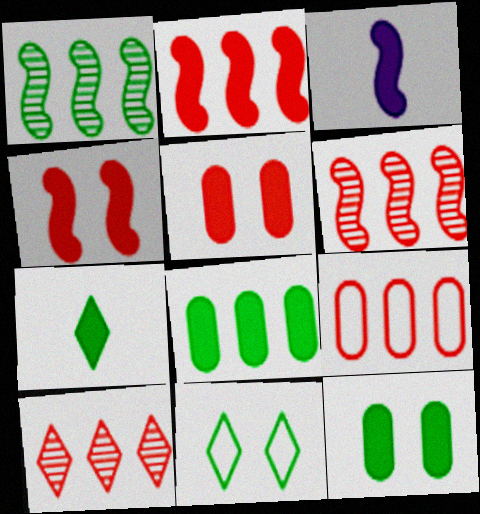[[2, 9, 10]]